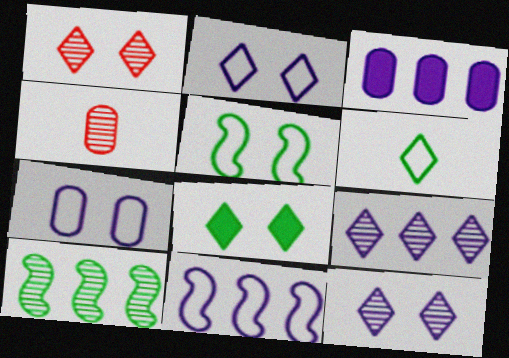[[1, 2, 8], 
[3, 9, 11], 
[4, 8, 11], 
[4, 10, 12]]